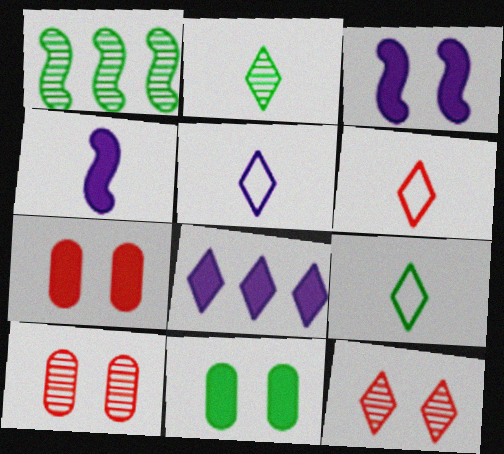[[1, 5, 7], 
[1, 9, 11], 
[5, 6, 9], 
[8, 9, 12]]